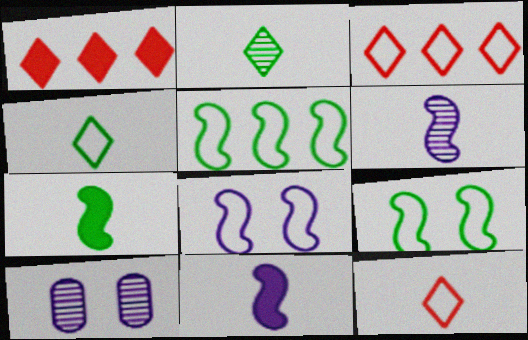[[3, 7, 10]]